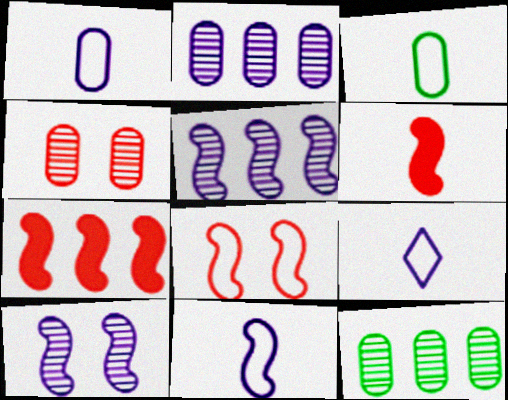[[1, 9, 11]]